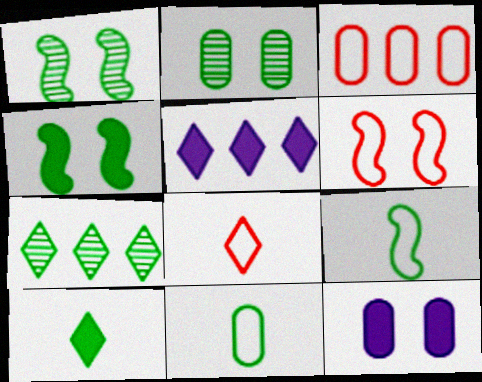[[3, 6, 8], 
[4, 7, 11]]